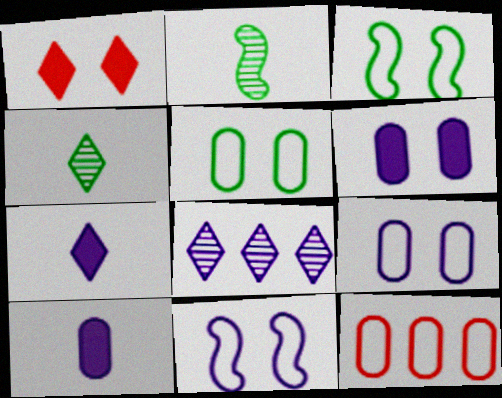[[8, 10, 11]]